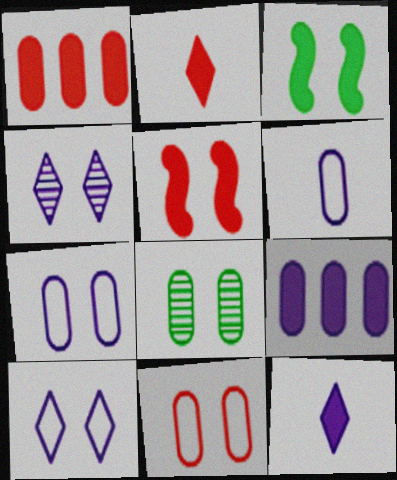[[1, 2, 5], 
[1, 3, 12], 
[1, 6, 8], 
[2, 3, 9], 
[3, 4, 11], 
[5, 8, 10]]